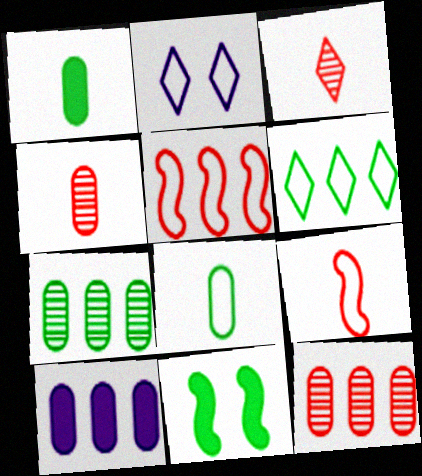[[2, 5, 8]]